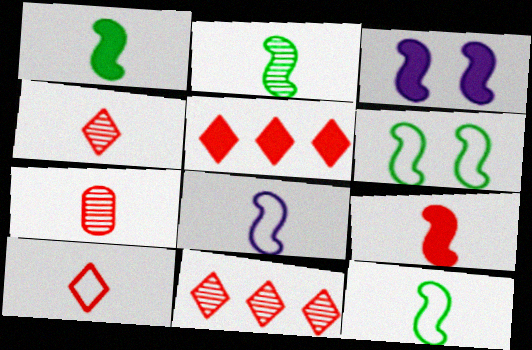[[1, 2, 12], 
[2, 8, 9], 
[7, 9, 10]]